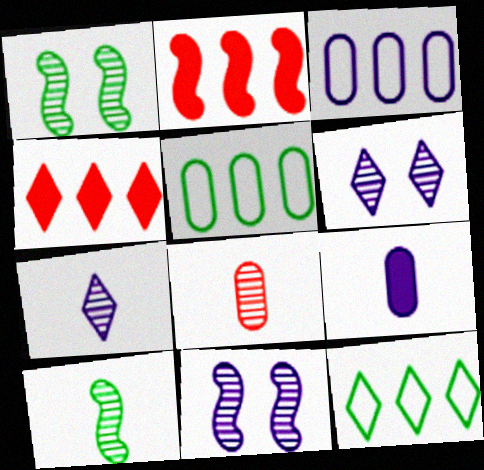[[7, 8, 10]]